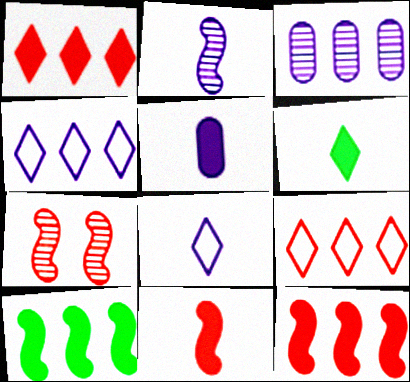[[2, 5, 8], 
[3, 9, 10], 
[5, 6, 11]]